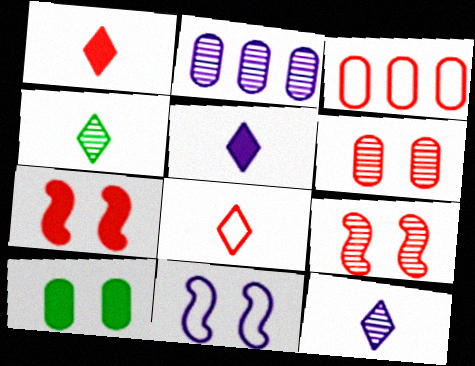[[1, 3, 9], 
[2, 4, 9], 
[2, 5, 11], 
[4, 5, 8]]